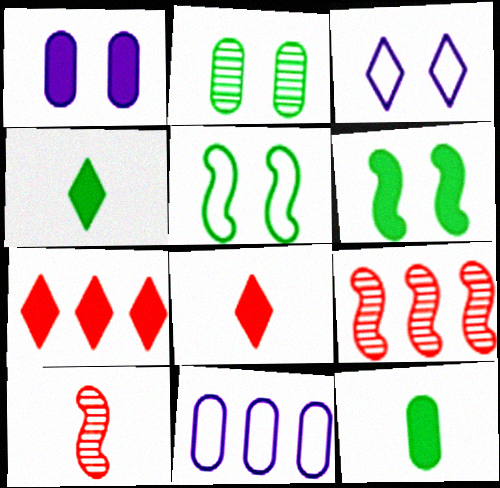[[3, 9, 12]]